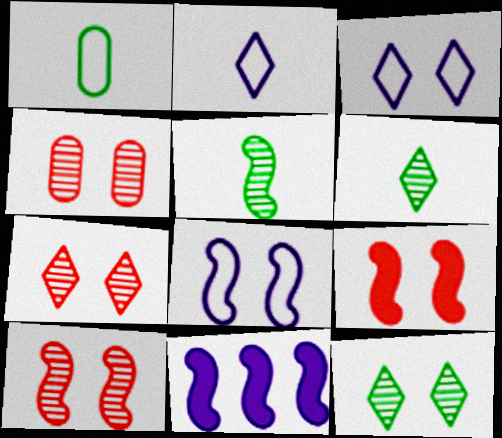[[1, 7, 11], 
[4, 7, 10]]